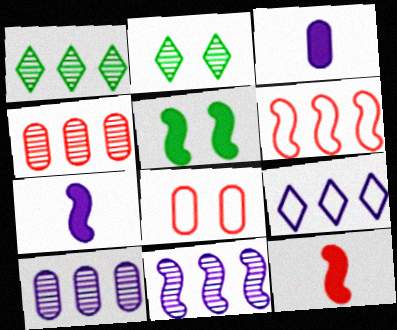[[1, 4, 11], 
[1, 7, 8], 
[2, 3, 6]]